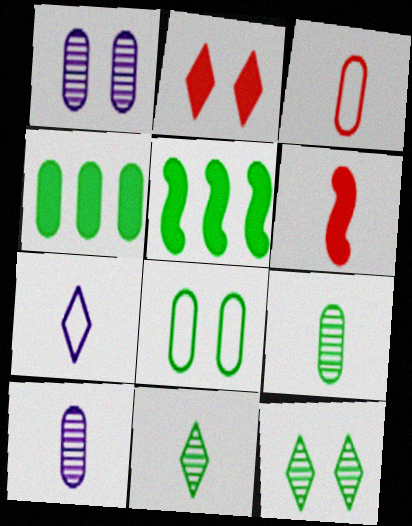[[1, 3, 4], 
[4, 8, 9], 
[5, 8, 11], 
[6, 7, 9]]